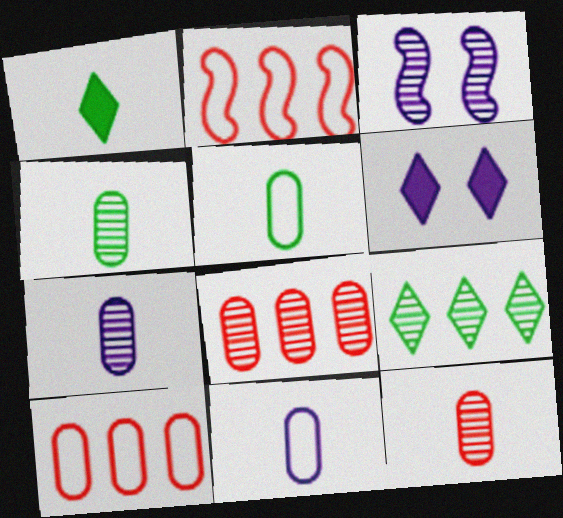[[1, 3, 10], 
[2, 4, 6], 
[3, 9, 12], 
[4, 7, 12]]